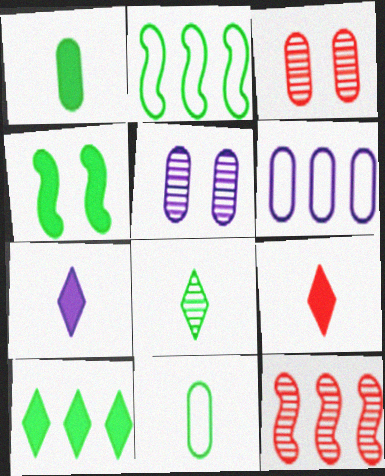[[1, 3, 6], 
[1, 4, 10], 
[2, 3, 7], 
[2, 5, 9], 
[5, 8, 12], 
[6, 10, 12]]